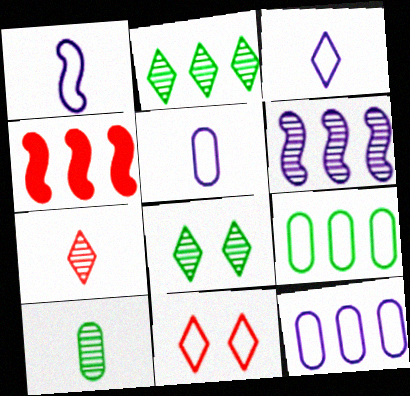[[1, 3, 5], 
[1, 9, 11], 
[2, 4, 12], 
[4, 5, 8]]